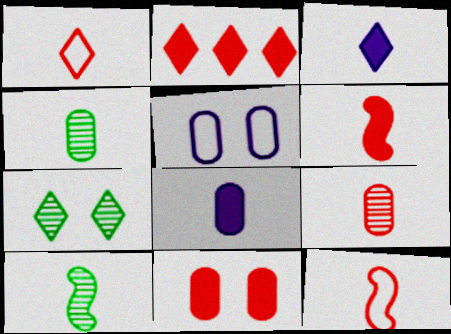[[1, 6, 9], 
[1, 8, 10], 
[2, 5, 10], 
[2, 6, 11], 
[3, 4, 12]]